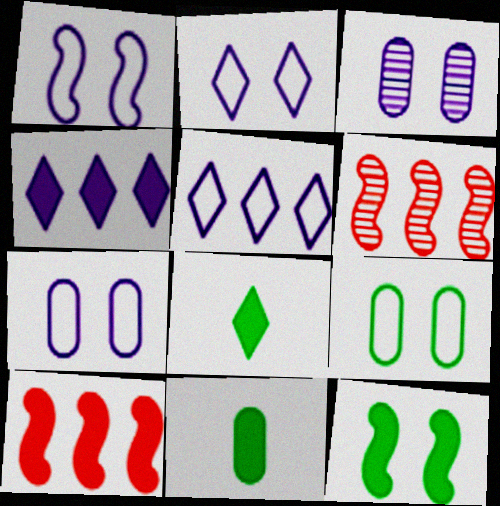[[1, 2, 7], 
[2, 6, 11], 
[6, 7, 8]]